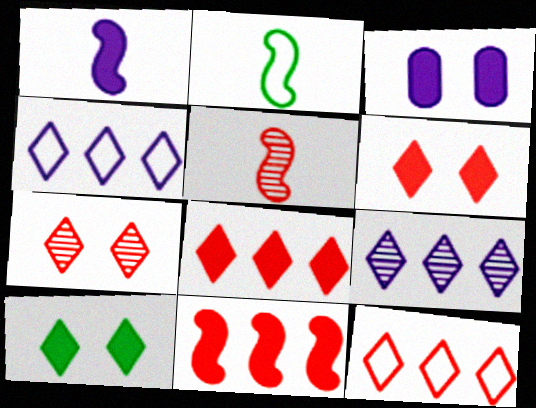[[1, 2, 5]]